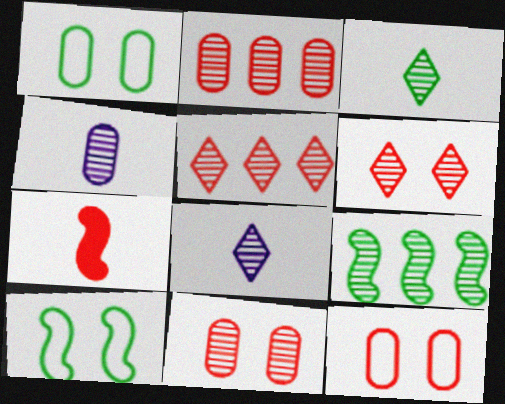[[4, 6, 9], 
[5, 7, 12], 
[8, 9, 11]]